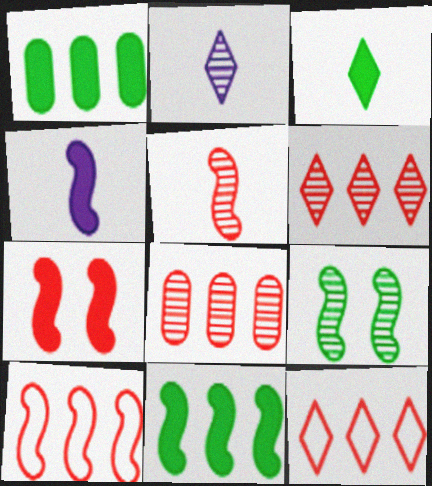[[2, 8, 9], 
[4, 7, 11], 
[4, 9, 10], 
[5, 7, 10]]